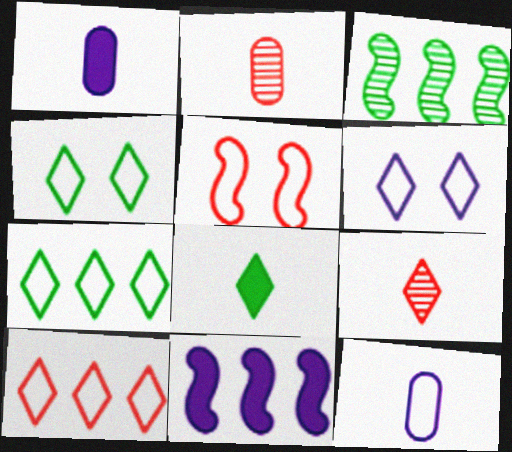[[2, 4, 11], 
[5, 7, 12]]